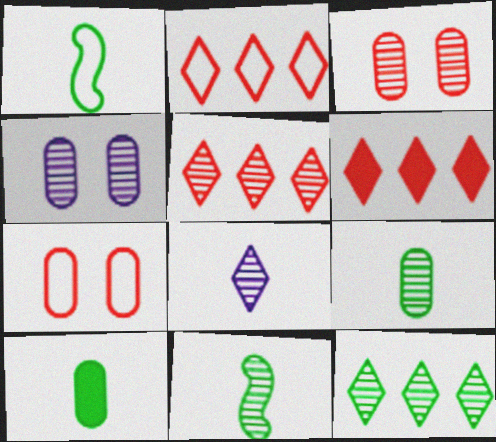[[1, 4, 6], 
[2, 5, 6], 
[4, 5, 11]]